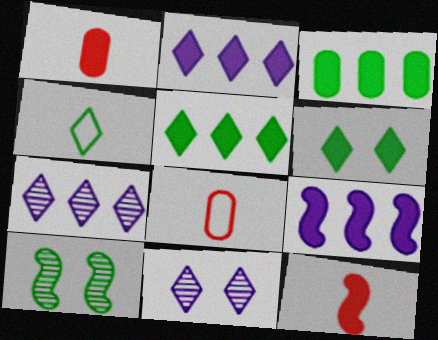[[1, 6, 9], 
[2, 8, 10], 
[3, 4, 10]]